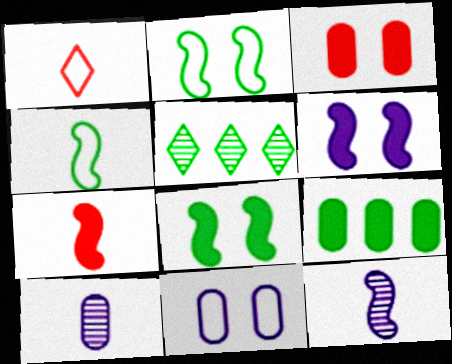[[4, 7, 12], 
[5, 7, 11]]